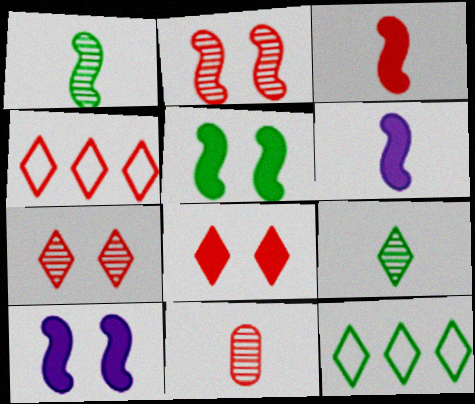[[10, 11, 12]]